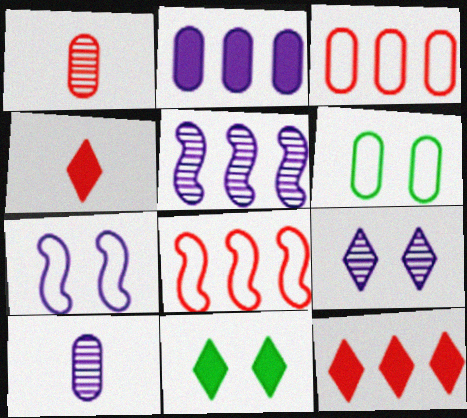[[1, 2, 6], 
[4, 5, 6], 
[5, 9, 10], 
[8, 10, 11]]